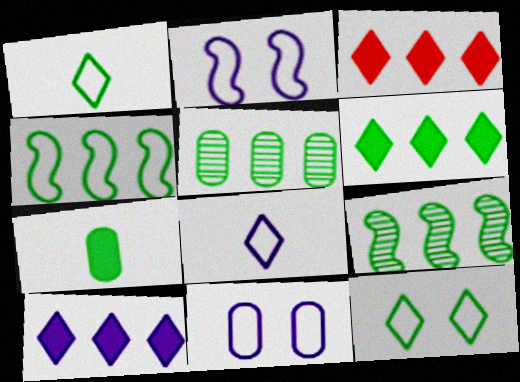[[3, 6, 10], 
[4, 5, 6], 
[7, 9, 12]]